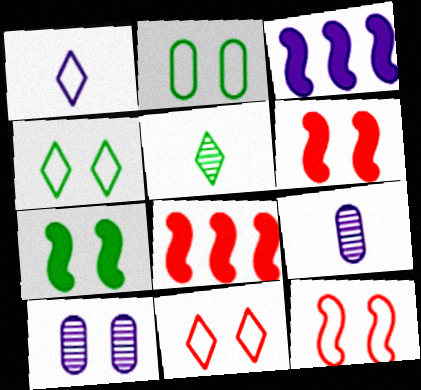[[1, 3, 10], 
[4, 6, 10], 
[4, 8, 9], 
[7, 10, 11]]